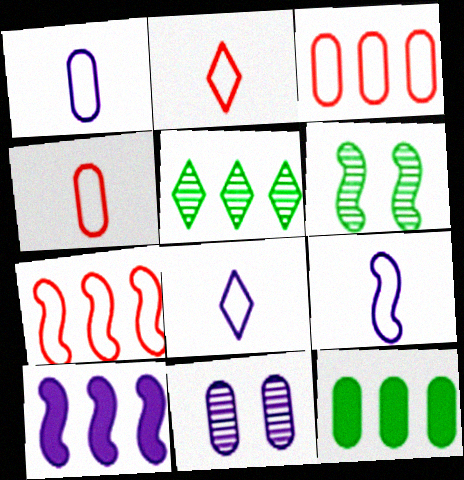[[1, 8, 9], 
[3, 5, 10], 
[4, 11, 12], 
[8, 10, 11]]